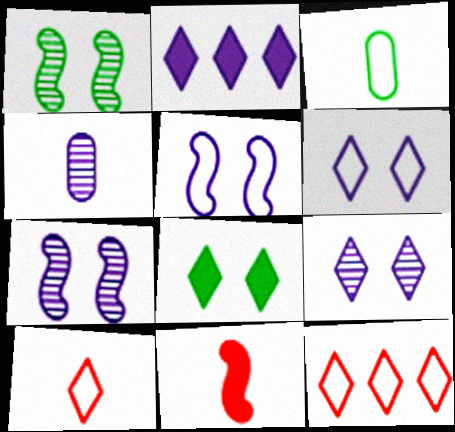[[2, 4, 5], 
[3, 5, 12]]